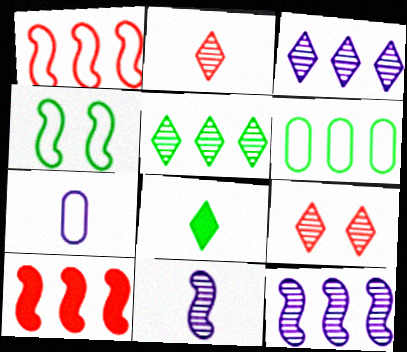[[3, 6, 10], 
[4, 10, 11]]